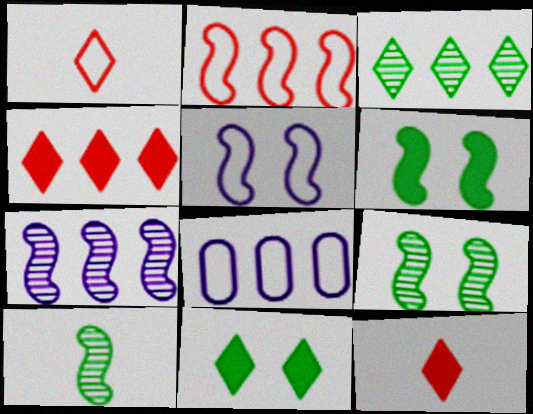[[8, 9, 12]]